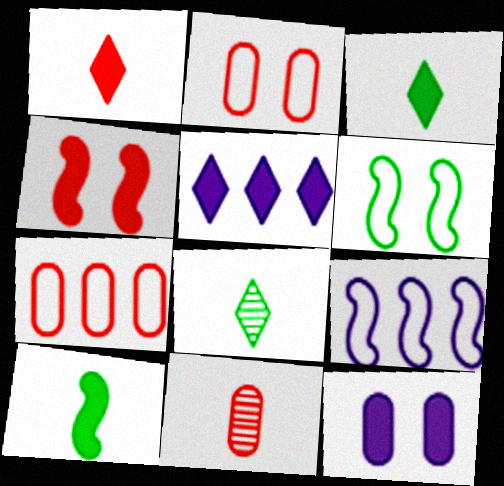[[5, 6, 11]]